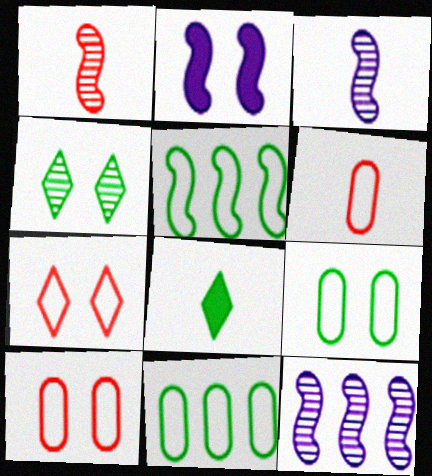[[1, 2, 5], 
[2, 4, 10], 
[3, 6, 8], 
[8, 10, 12]]